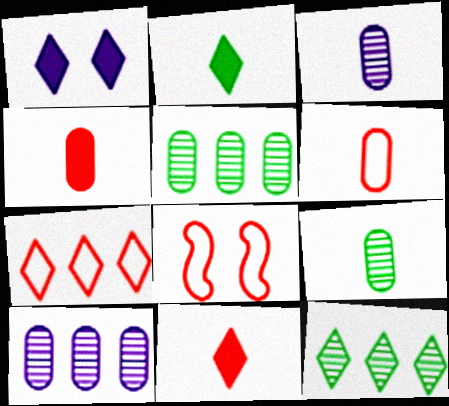[[2, 8, 10], 
[6, 7, 8]]